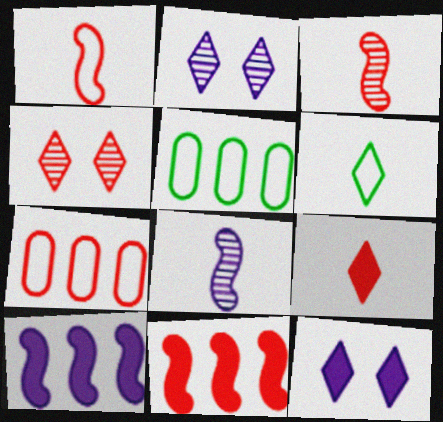[[3, 5, 12]]